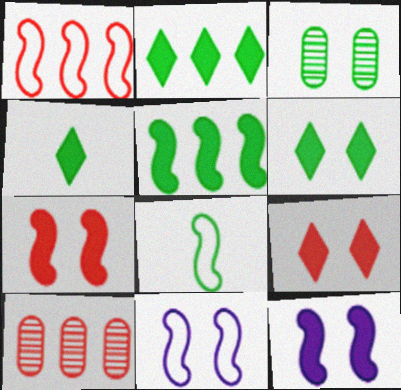[[1, 8, 11], 
[2, 3, 8], 
[2, 4, 6], 
[3, 9, 11], 
[4, 10, 11]]